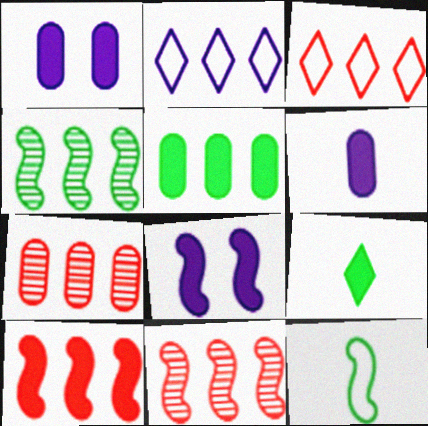[[1, 9, 10], 
[2, 5, 11], 
[3, 7, 10], 
[8, 11, 12]]